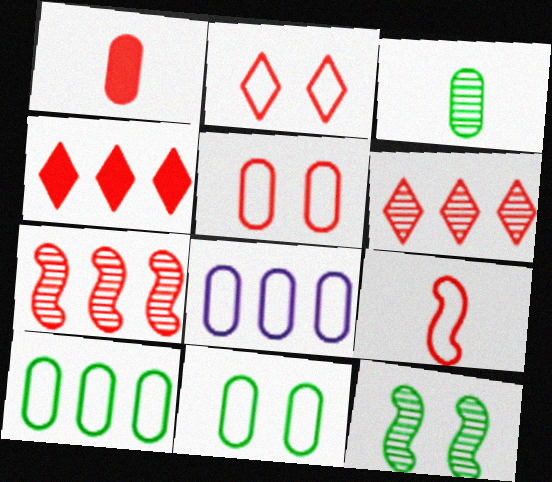[[1, 2, 7]]